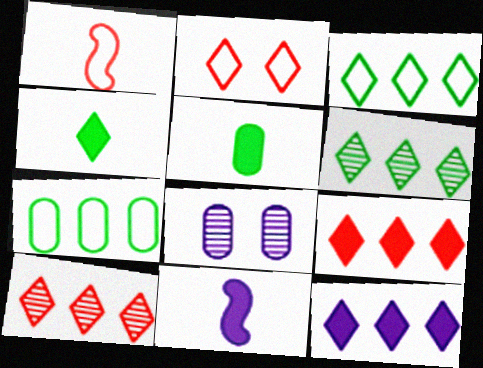[[3, 10, 12]]